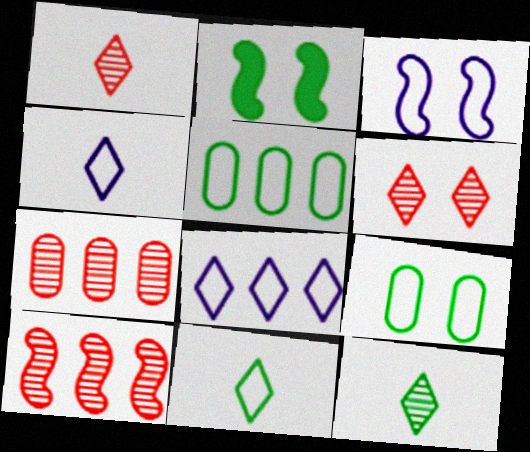[[2, 4, 7], 
[2, 5, 12]]